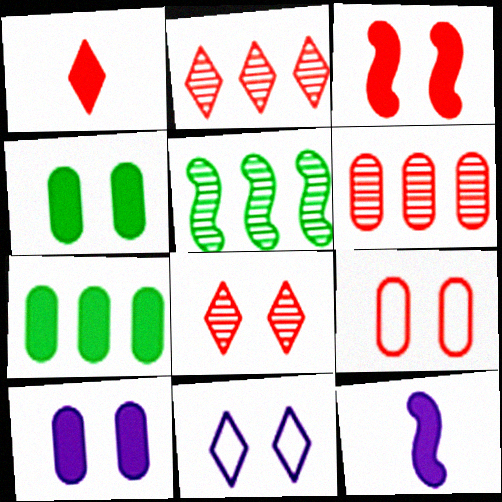[[3, 8, 9]]